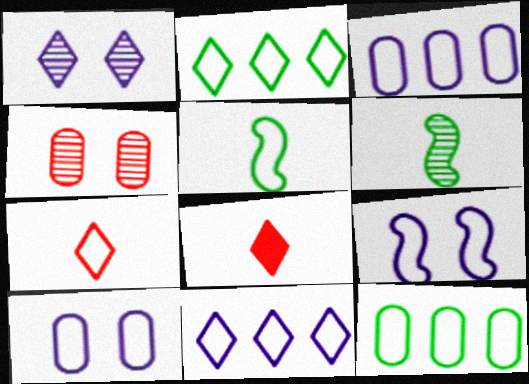[[1, 2, 8], 
[7, 9, 12]]